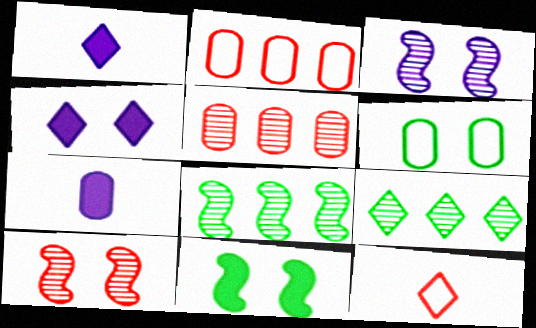[[4, 6, 10], 
[4, 9, 12], 
[5, 6, 7]]